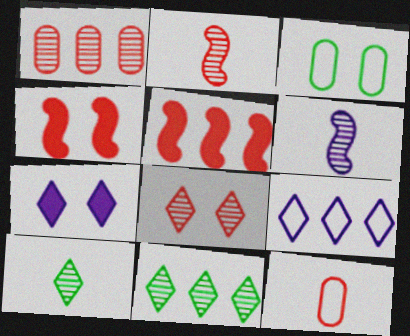[[1, 2, 8], 
[5, 8, 12]]